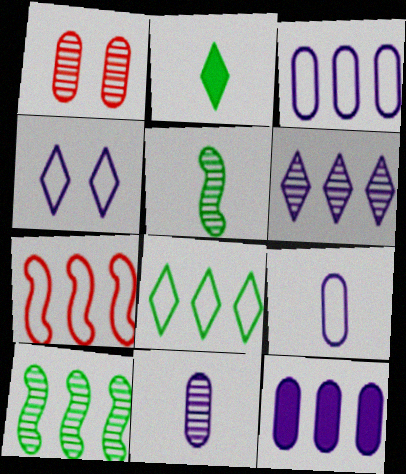[[1, 5, 6], 
[3, 7, 8]]